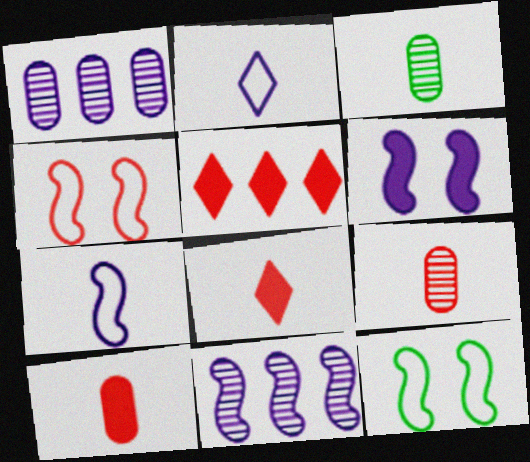[[1, 2, 6], 
[1, 8, 12], 
[3, 7, 8], 
[4, 5, 9], 
[6, 7, 11]]